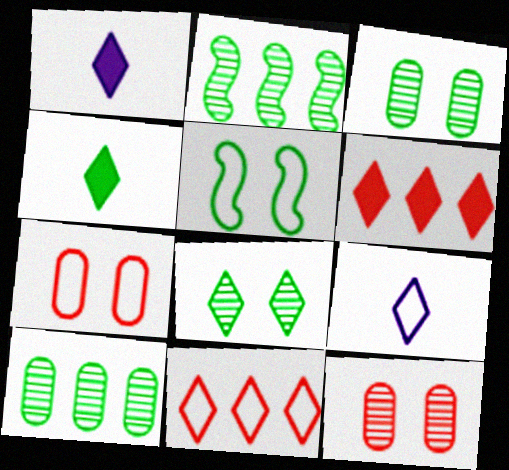[[1, 2, 7], 
[1, 8, 11], 
[4, 5, 10], 
[6, 8, 9]]